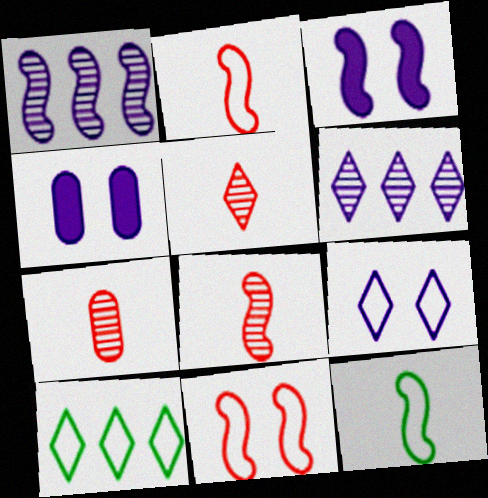[[3, 7, 10], 
[4, 8, 10], 
[5, 7, 8]]